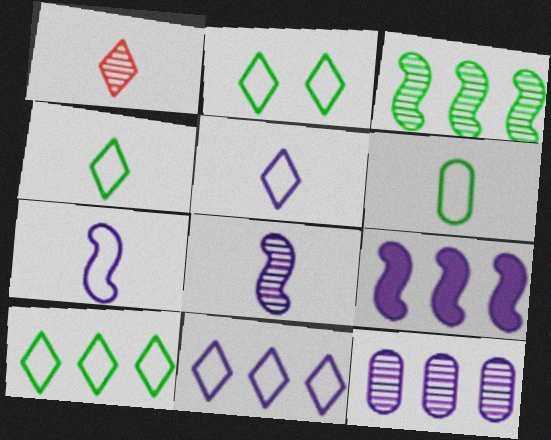[[2, 4, 10], 
[9, 11, 12]]